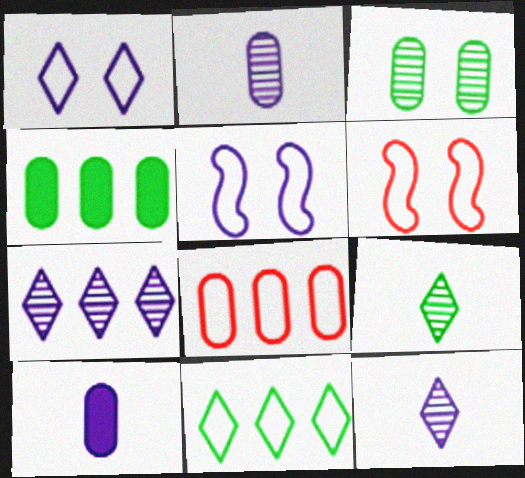[[3, 8, 10], 
[4, 6, 12], 
[5, 7, 10]]